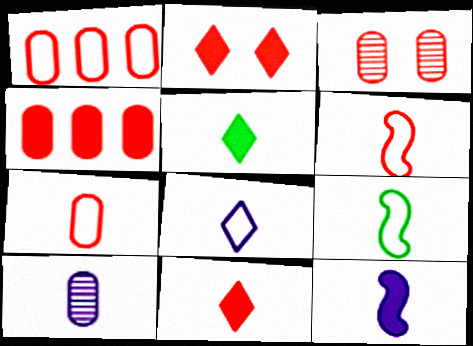[[3, 4, 7], 
[5, 6, 10], 
[7, 8, 9], 
[8, 10, 12], 
[9, 10, 11]]